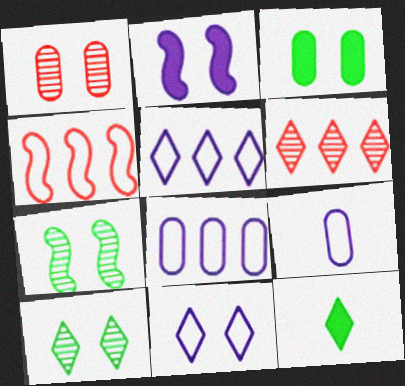[[6, 11, 12]]